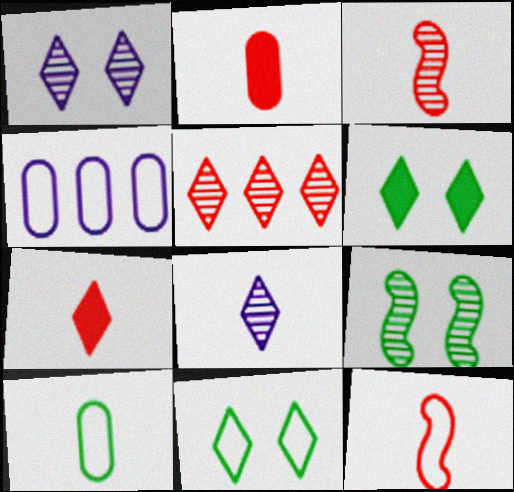[[3, 4, 6], 
[4, 7, 9], 
[4, 11, 12]]